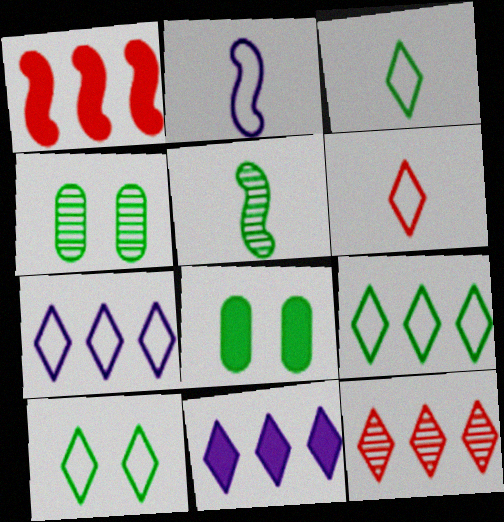[[2, 8, 12], 
[3, 9, 10], 
[5, 8, 9], 
[6, 7, 10], 
[9, 11, 12]]